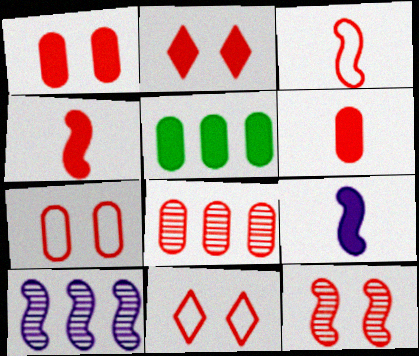[[1, 11, 12], 
[2, 3, 8], 
[2, 5, 9], 
[2, 7, 12], 
[4, 8, 11], 
[6, 7, 8]]